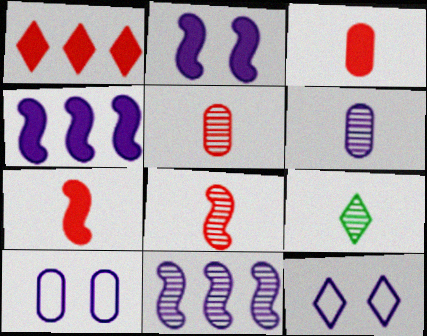[[1, 9, 12], 
[4, 6, 12], 
[6, 8, 9]]